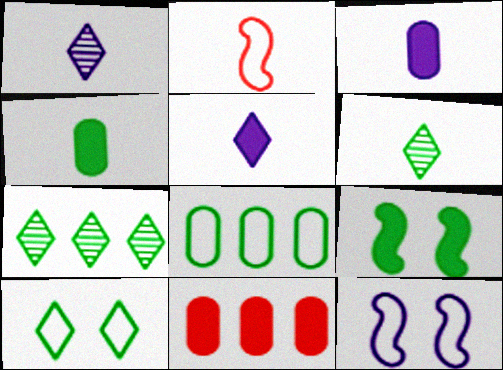[[1, 2, 4], 
[2, 3, 6], 
[5, 9, 11], 
[6, 8, 9], 
[6, 11, 12]]